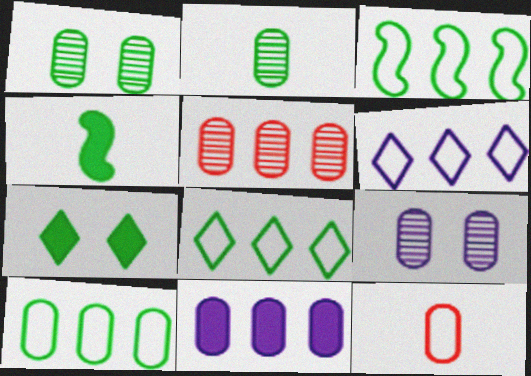[[1, 4, 8], 
[1, 11, 12], 
[2, 3, 7], 
[2, 5, 9], 
[3, 8, 10], 
[5, 10, 11]]